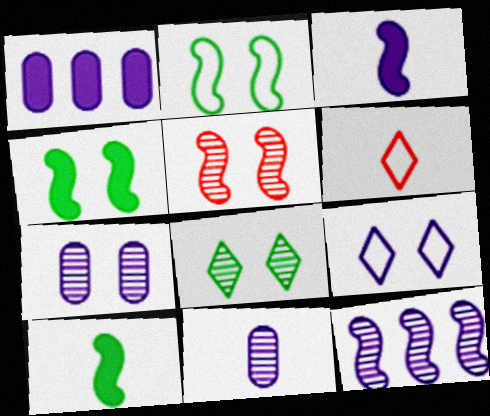[[5, 7, 8], 
[6, 10, 11]]